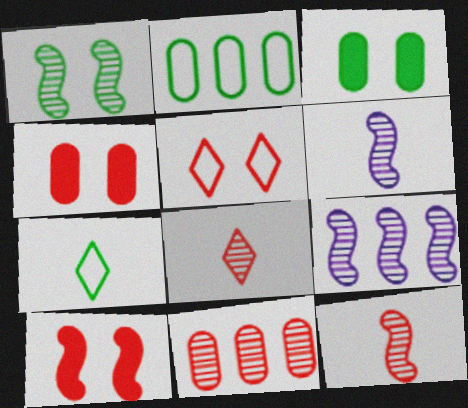[[1, 9, 12], 
[4, 7, 9]]